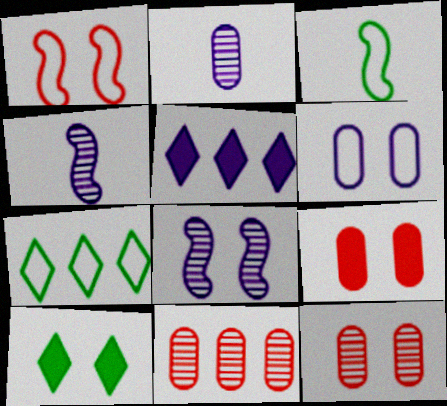[[3, 5, 12], 
[4, 5, 6], 
[4, 7, 9]]